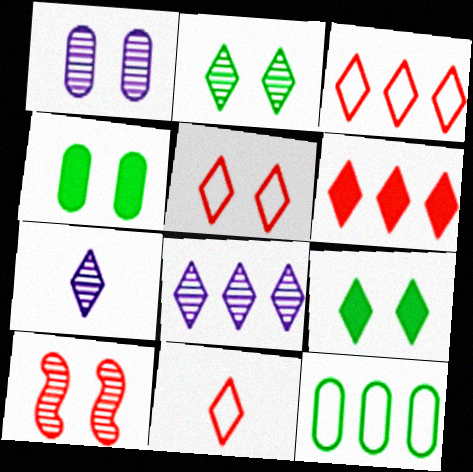[[1, 2, 10], 
[3, 5, 11], 
[3, 7, 9], 
[8, 9, 11]]